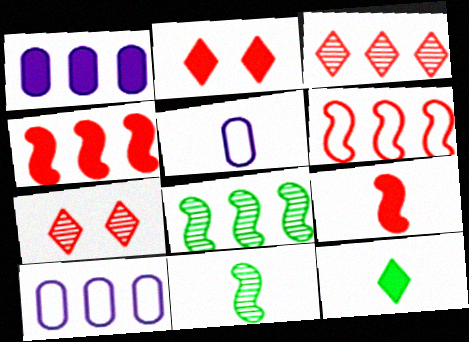[[2, 5, 8], 
[2, 10, 11]]